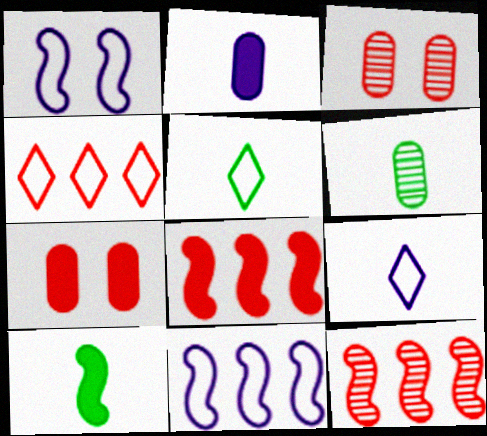[[1, 10, 12], 
[5, 6, 10]]